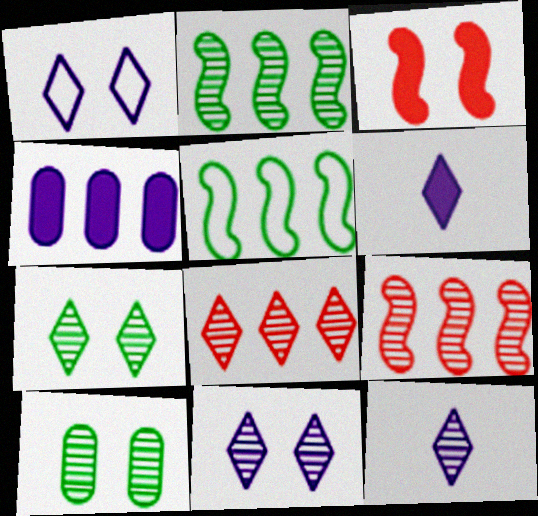[[1, 3, 10], 
[4, 5, 8], 
[7, 8, 12], 
[9, 10, 12]]